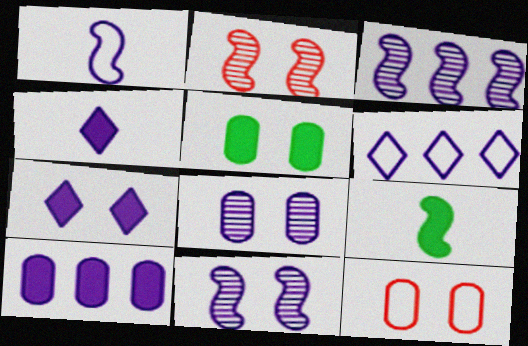[[3, 6, 10], 
[5, 8, 12]]